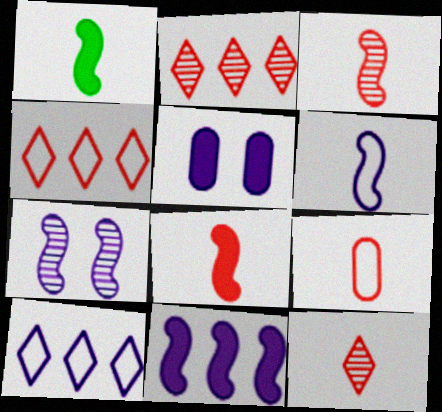[[1, 3, 6], 
[6, 7, 11], 
[8, 9, 12]]